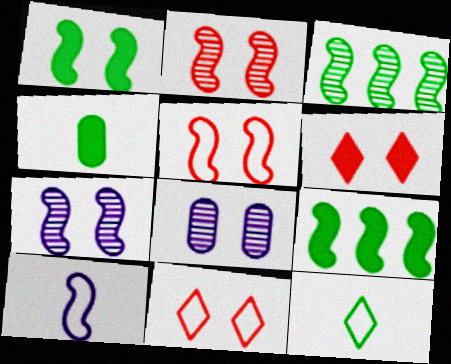[[1, 5, 7], 
[1, 8, 11], 
[2, 9, 10]]